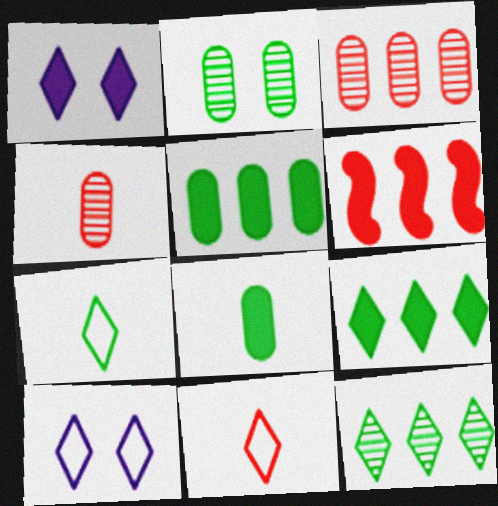[[1, 6, 8], 
[1, 11, 12]]